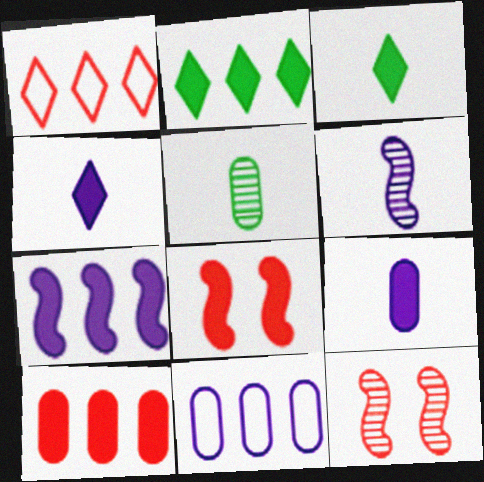[[2, 7, 10], 
[2, 8, 9], 
[3, 11, 12]]